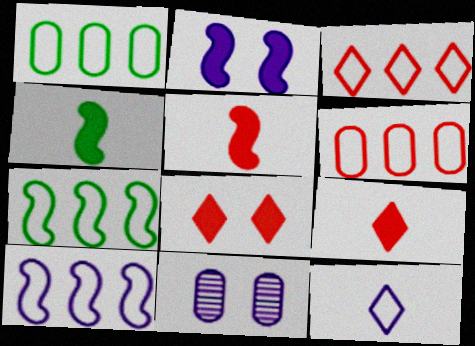[[1, 3, 10], 
[3, 4, 11], 
[7, 9, 11]]